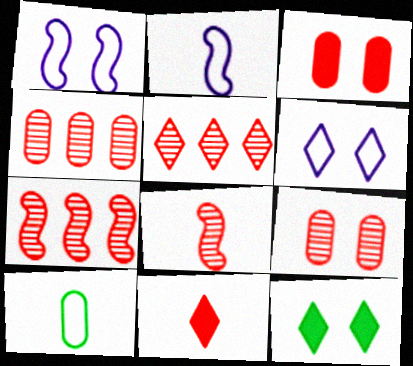[[1, 9, 12], 
[2, 4, 12], 
[4, 5, 7], 
[5, 8, 9]]